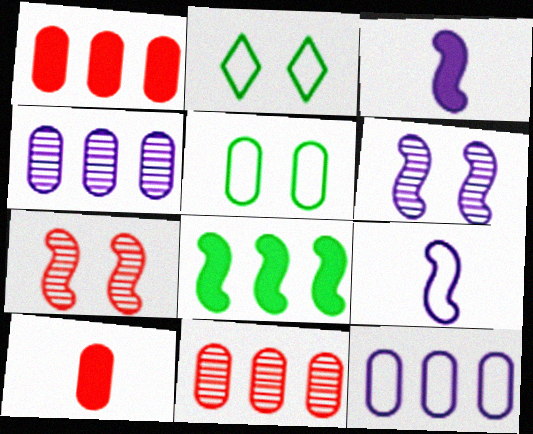[[2, 3, 11], 
[4, 5, 10], 
[7, 8, 9]]